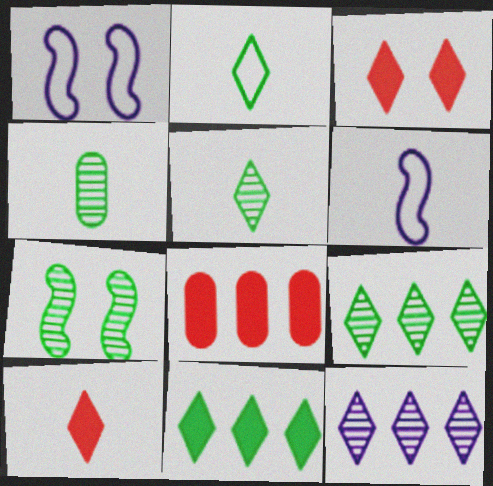[[1, 5, 8], 
[2, 3, 12], 
[4, 6, 10], 
[4, 7, 9]]